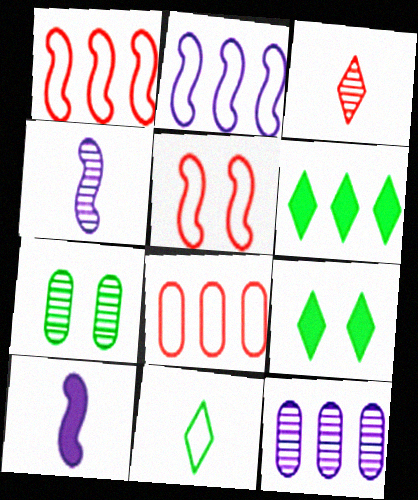[[1, 6, 12], 
[4, 8, 9]]